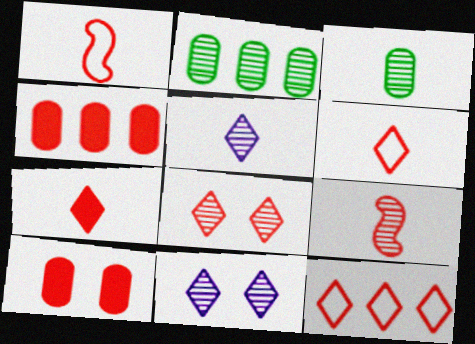[[1, 4, 8], 
[2, 9, 11], 
[3, 5, 9], 
[7, 8, 12], 
[9, 10, 12]]